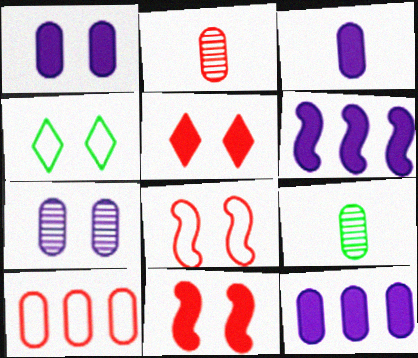[[1, 3, 12], 
[1, 9, 10], 
[2, 4, 6], 
[4, 7, 11]]